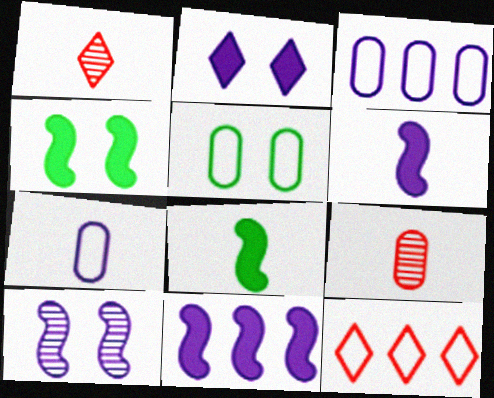[[1, 3, 4], 
[1, 5, 11], 
[1, 7, 8]]